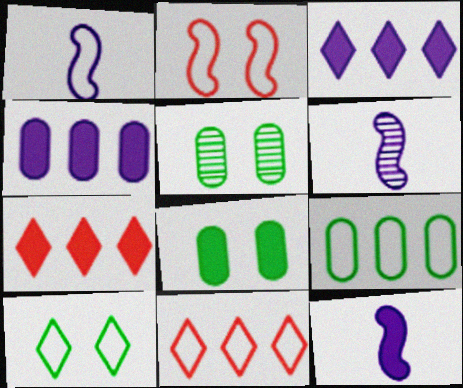[[1, 5, 7], 
[1, 6, 12], 
[5, 11, 12], 
[6, 8, 11], 
[7, 8, 12]]